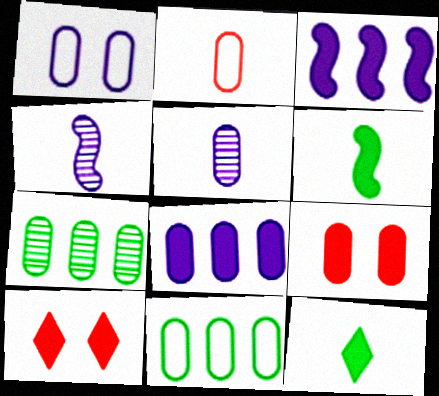[[1, 2, 11], 
[1, 5, 8], 
[2, 4, 12], 
[3, 9, 12], 
[4, 10, 11], 
[5, 9, 11], 
[6, 8, 10]]